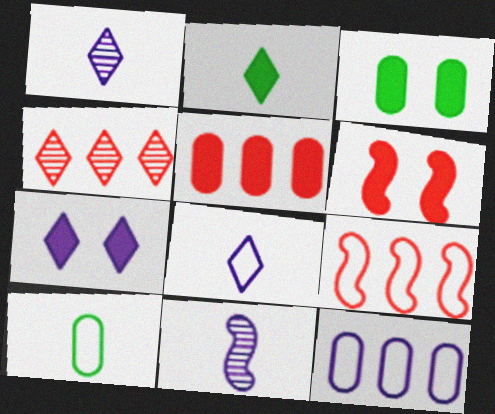[[1, 3, 9], 
[3, 6, 7], 
[4, 5, 9], 
[7, 11, 12]]